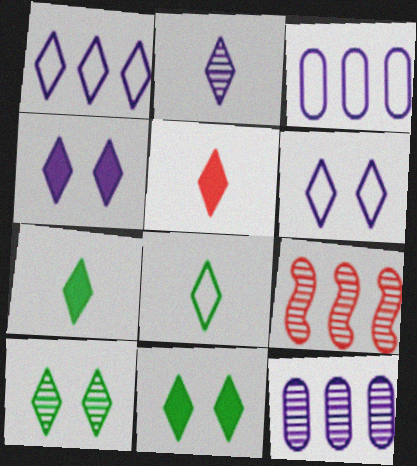[[1, 2, 4], 
[1, 5, 10], 
[2, 5, 8]]